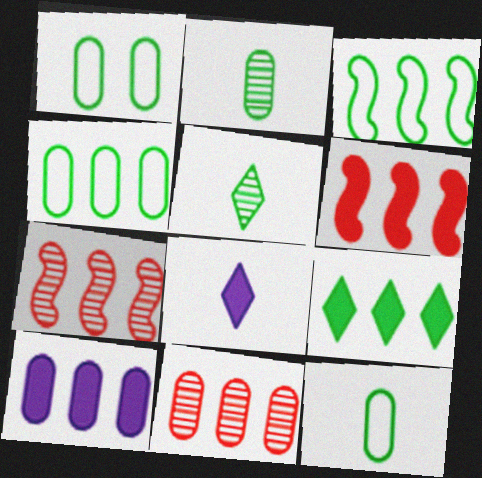[[1, 4, 12], 
[1, 7, 8], 
[4, 10, 11], 
[6, 9, 10]]